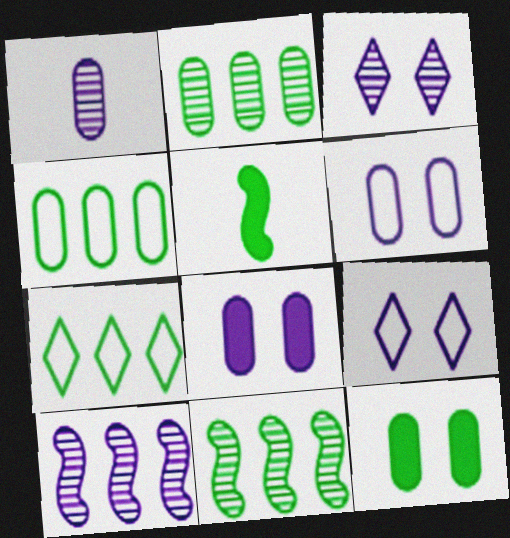[[1, 3, 10]]